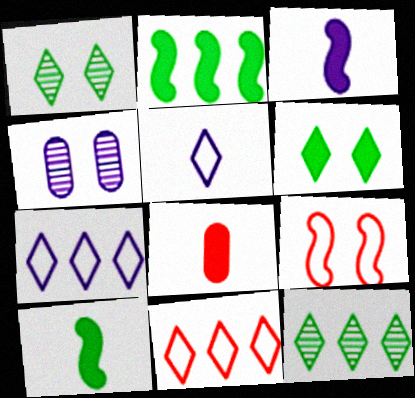[[3, 4, 7], 
[4, 6, 9], 
[4, 10, 11]]